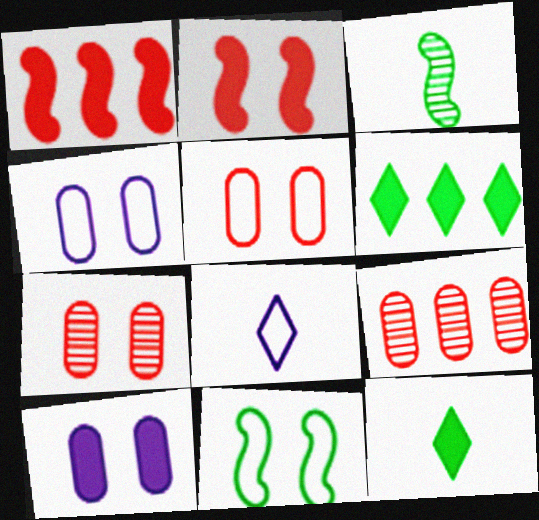[[1, 10, 12]]